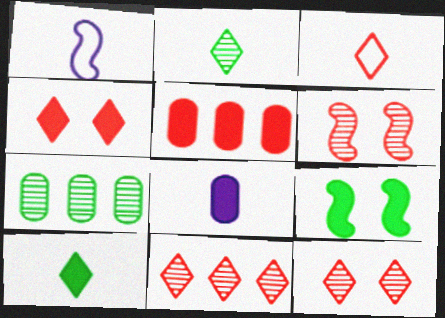[[1, 4, 7], 
[3, 4, 11], 
[3, 5, 6]]